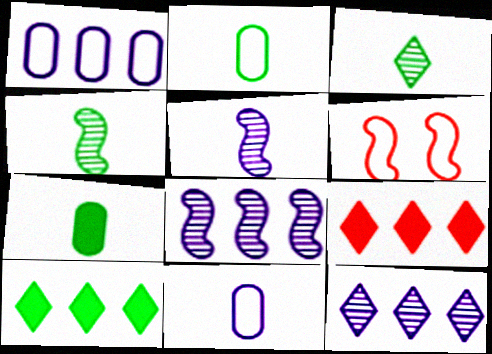[[6, 7, 12]]